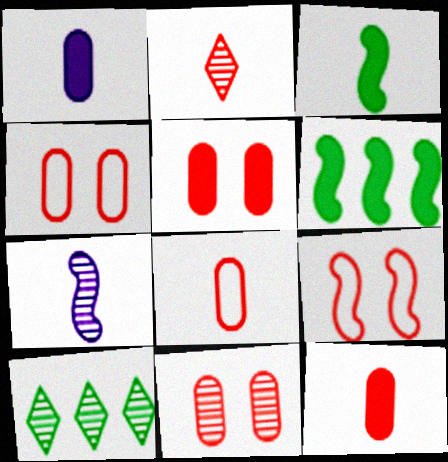[[1, 9, 10], 
[4, 5, 11], 
[6, 7, 9], 
[7, 10, 11]]